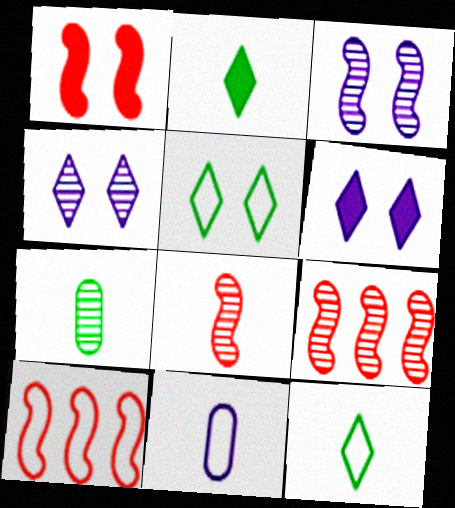[[1, 8, 10], 
[2, 8, 11], 
[4, 7, 9], 
[5, 10, 11], 
[6, 7, 10]]